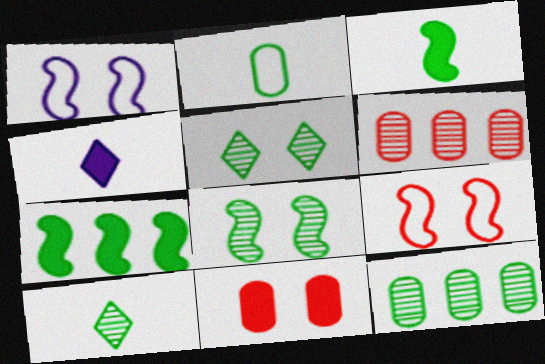[[1, 5, 11], 
[2, 3, 10], 
[2, 5, 7], 
[4, 7, 11], 
[4, 9, 12], 
[8, 10, 12]]